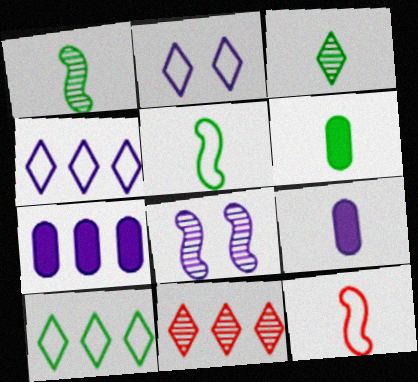[[3, 5, 6], 
[3, 9, 12], 
[4, 8, 9]]